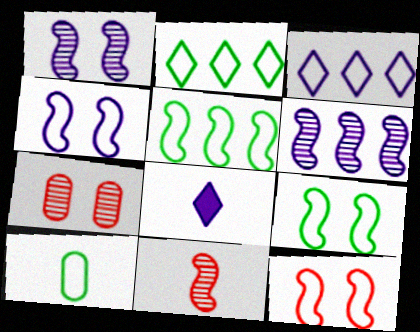[[2, 9, 10], 
[3, 10, 12], 
[4, 9, 12], 
[5, 7, 8], 
[8, 10, 11]]